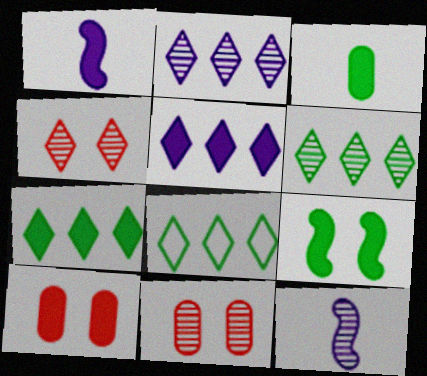[[1, 7, 10], 
[1, 8, 11], 
[3, 7, 9], 
[6, 7, 8], 
[6, 11, 12], 
[8, 10, 12]]